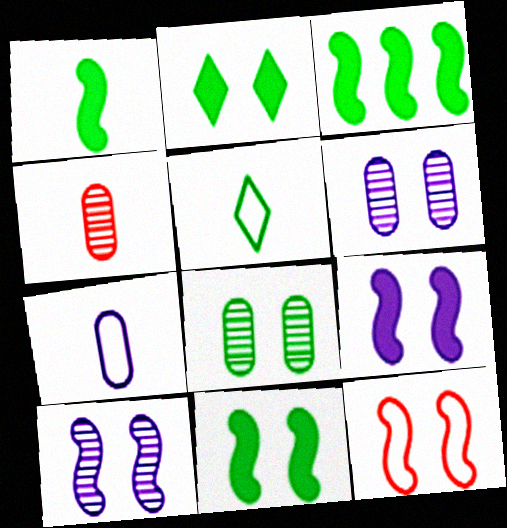[[1, 3, 11], 
[2, 6, 12], 
[3, 5, 8], 
[10, 11, 12]]